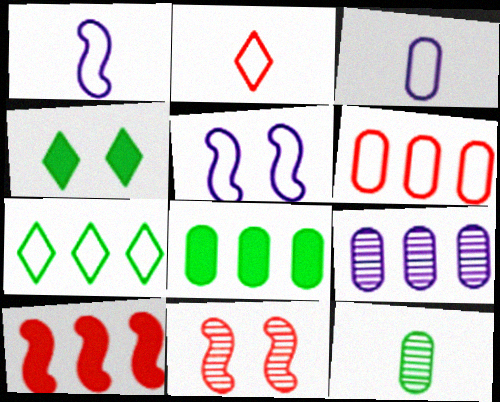[[6, 8, 9], 
[7, 9, 10]]